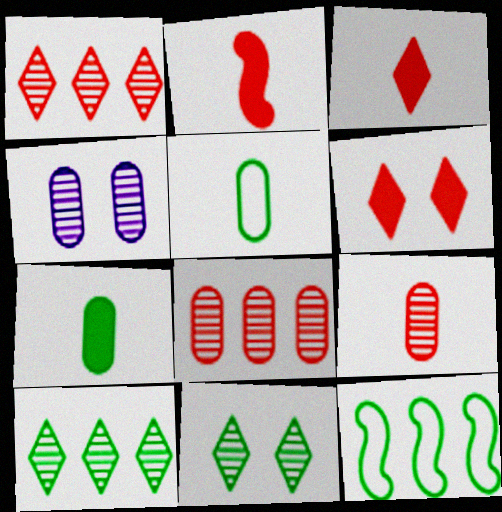[[3, 4, 12], 
[7, 11, 12]]